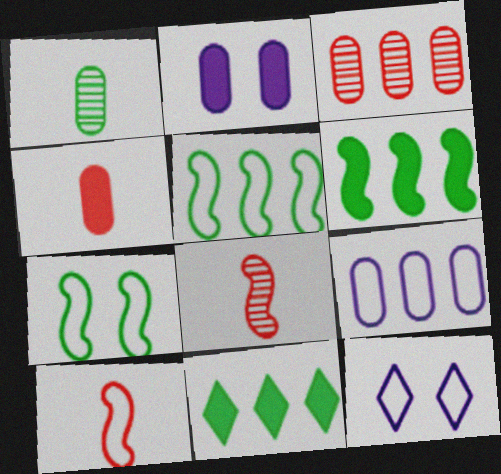[[1, 7, 11]]